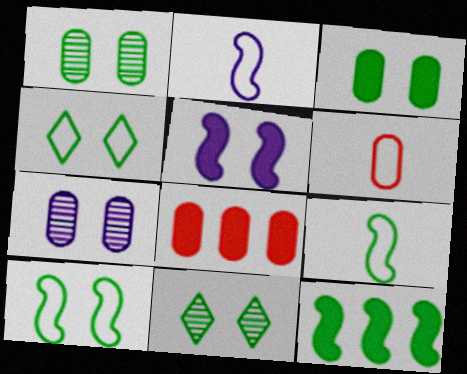[[2, 8, 11], 
[3, 10, 11]]